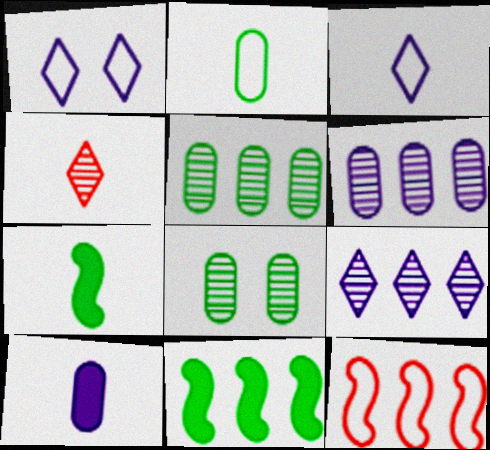[[1, 2, 12]]